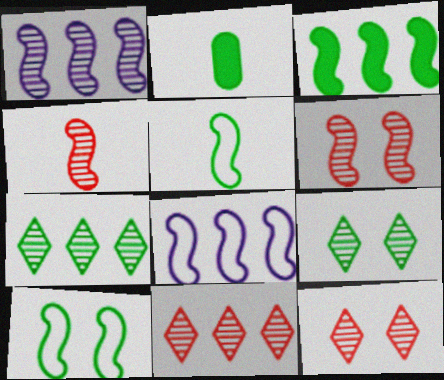[[2, 7, 10], 
[2, 8, 12]]